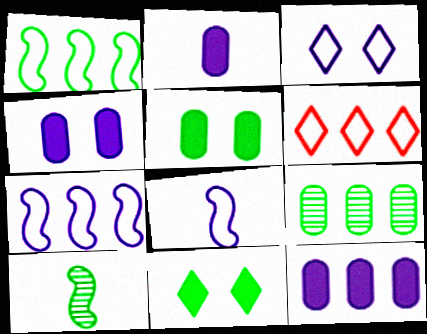[[2, 4, 12], 
[4, 6, 10]]